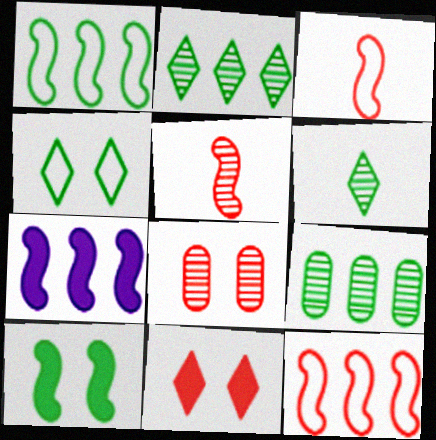[]